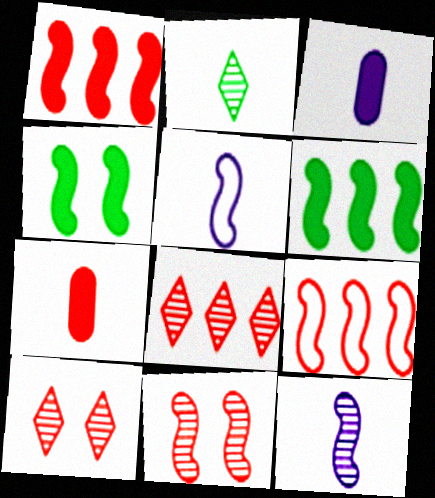[[2, 5, 7], 
[4, 9, 12], 
[5, 6, 11], 
[7, 9, 10]]